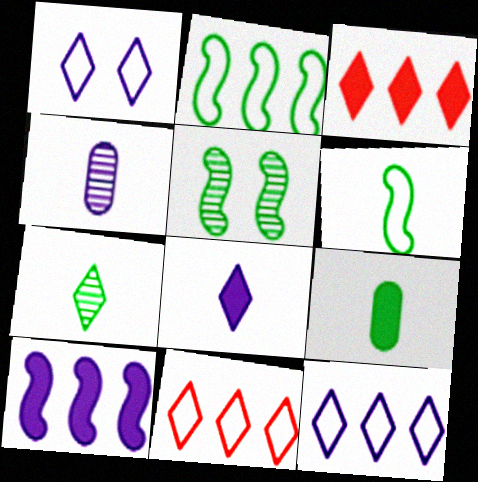[[1, 3, 7], 
[1, 4, 10], 
[6, 7, 9]]